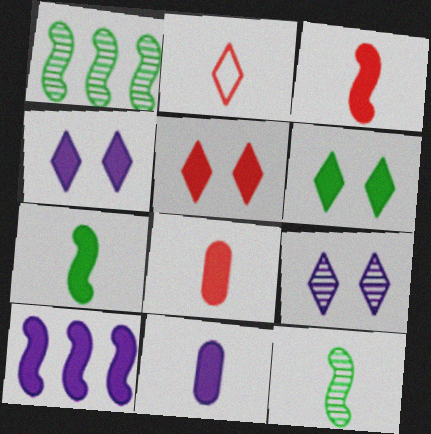[[2, 11, 12], 
[4, 5, 6], 
[4, 10, 11], 
[6, 8, 10]]